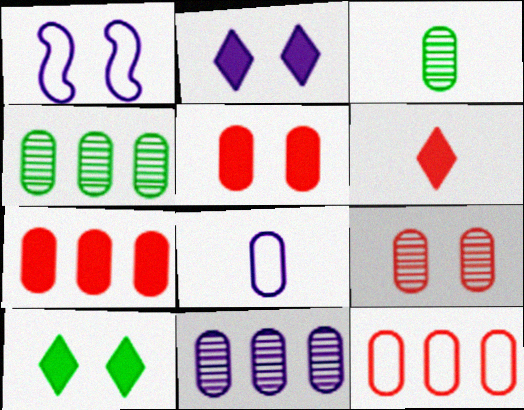[[1, 4, 6], 
[1, 9, 10], 
[3, 9, 11], 
[4, 5, 8]]